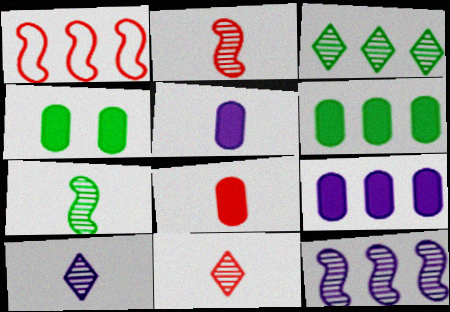[[1, 3, 9], 
[1, 4, 10], 
[4, 8, 9]]